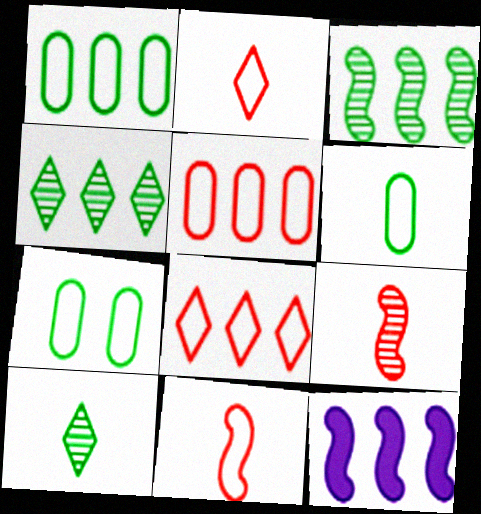[[1, 6, 7], 
[4, 5, 12]]